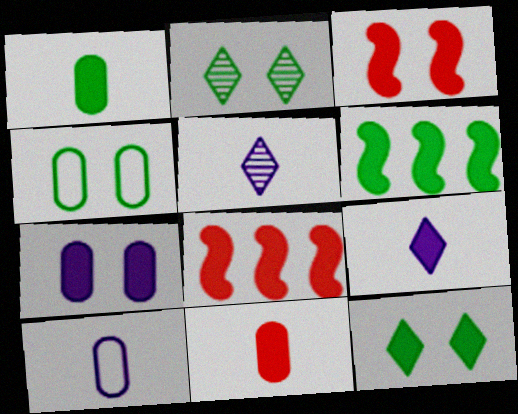[[1, 6, 12], 
[2, 8, 10], 
[3, 7, 12], 
[4, 5, 8]]